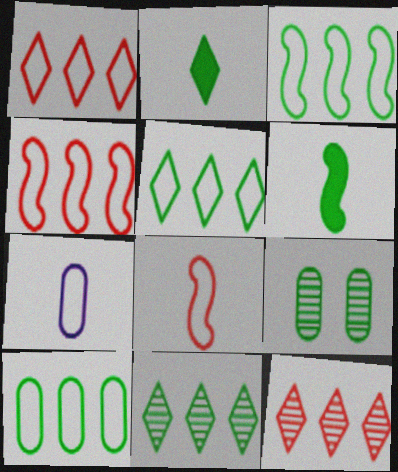[[2, 3, 9], 
[3, 5, 10], 
[5, 6, 9]]